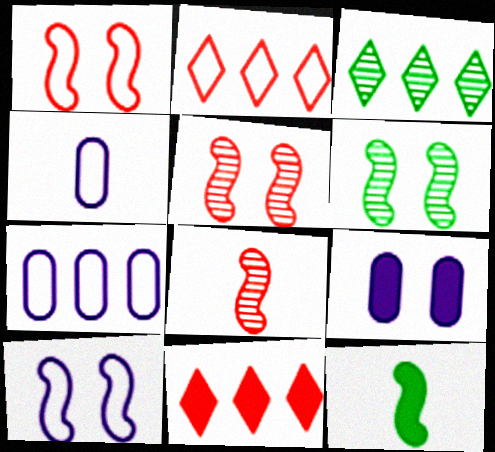[[4, 6, 11], 
[9, 11, 12]]